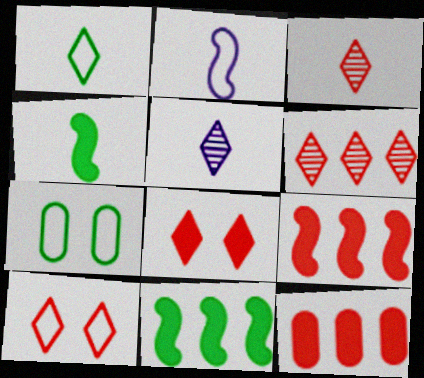[[5, 7, 9]]